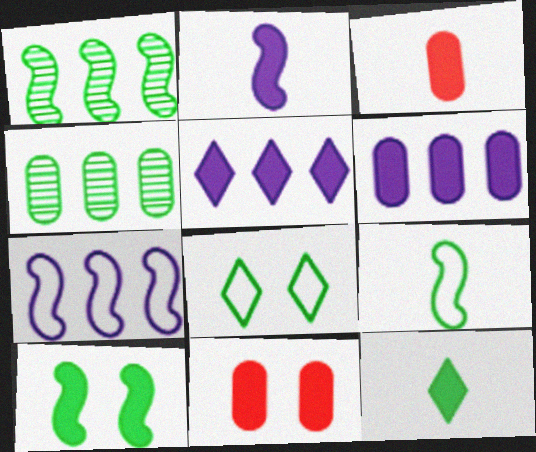[[1, 9, 10], 
[2, 3, 12], 
[3, 5, 10]]